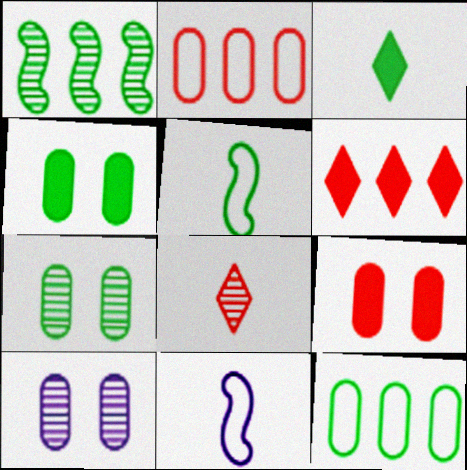[[1, 8, 10], 
[5, 6, 10], 
[6, 7, 11]]